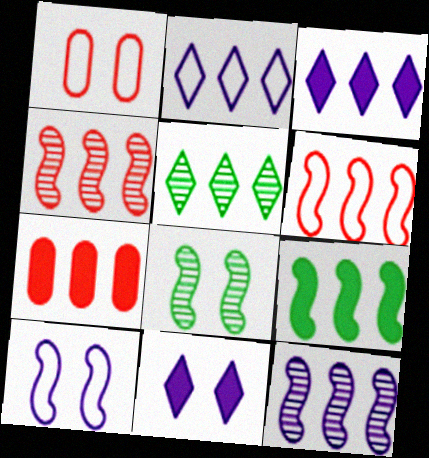[[1, 8, 11], 
[3, 7, 9], 
[6, 9, 12]]